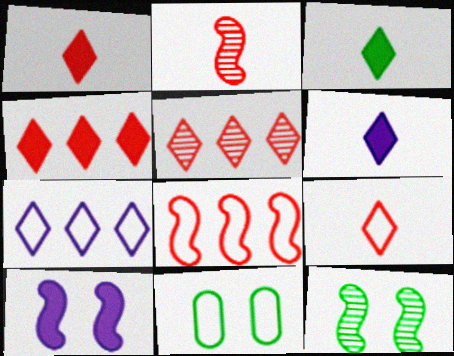[[1, 3, 6]]